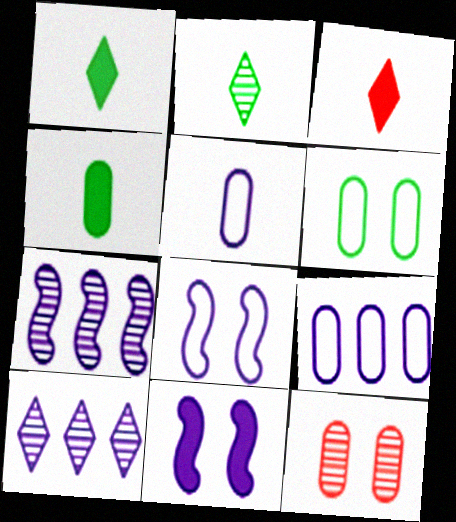[[2, 7, 12], 
[3, 6, 7], 
[4, 9, 12], 
[5, 10, 11]]